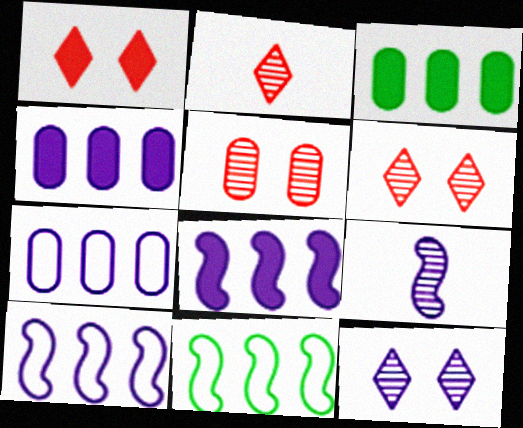[]